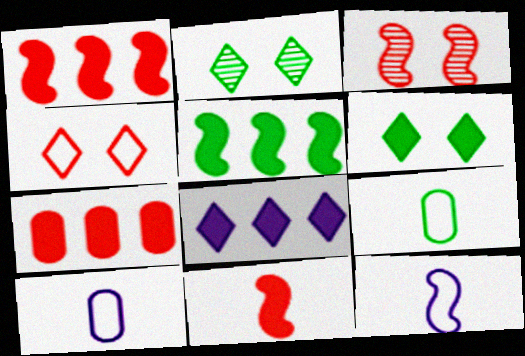[[1, 2, 10], 
[2, 5, 9], 
[2, 7, 12], 
[3, 5, 12], 
[3, 8, 9], 
[5, 7, 8]]